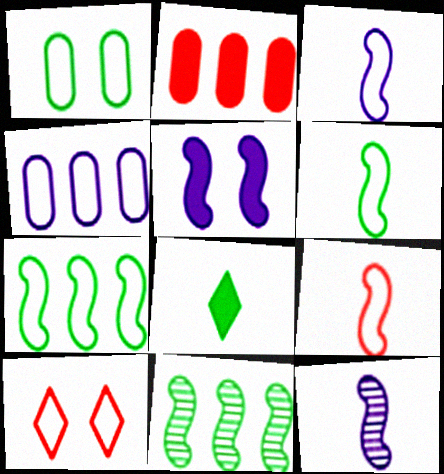[[1, 8, 11], 
[2, 5, 8], 
[3, 6, 9], 
[4, 6, 10], 
[5, 9, 11]]